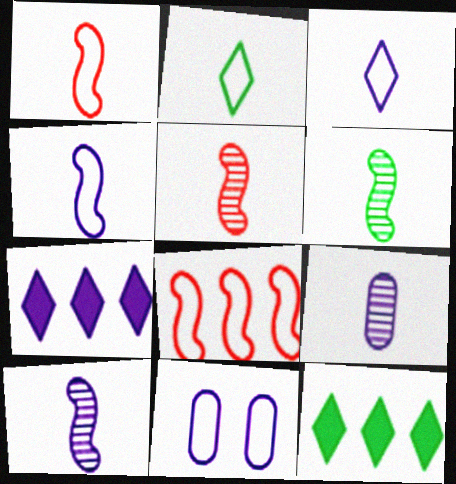[[2, 8, 11], 
[5, 6, 10], 
[5, 11, 12], 
[7, 10, 11]]